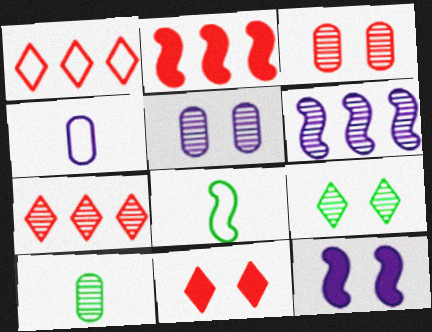[[1, 10, 12], 
[2, 4, 9]]